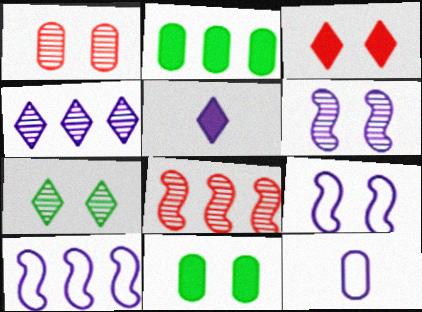[[1, 2, 12], 
[1, 6, 7]]